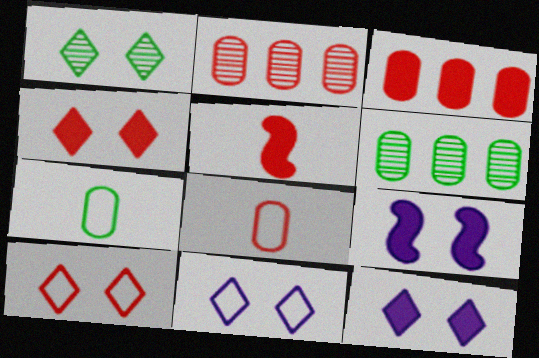[[1, 4, 11], 
[1, 10, 12], 
[2, 5, 10], 
[3, 4, 5], 
[5, 6, 11]]